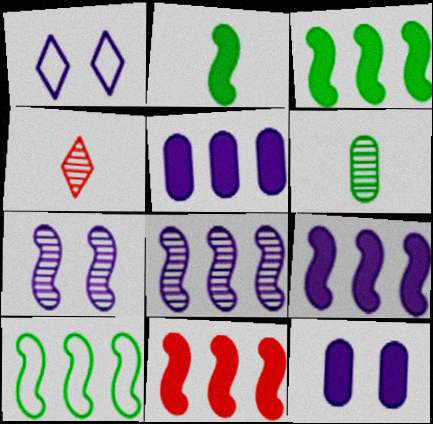[[1, 6, 11], 
[1, 7, 12], 
[3, 9, 11], 
[4, 10, 12], 
[8, 10, 11]]